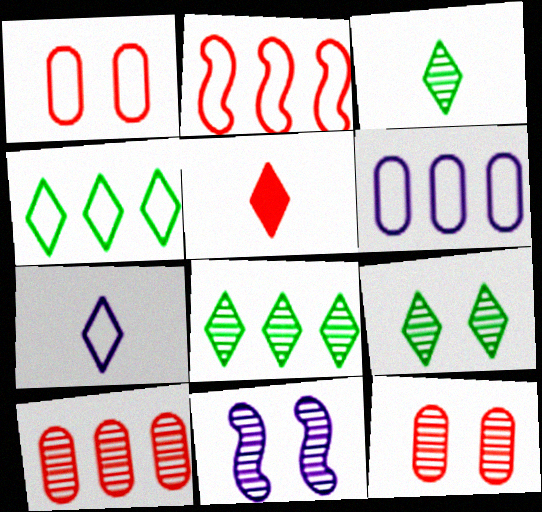[[2, 4, 6], 
[2, 5, 12], 
[3, 5, 7], 
[3, 8, 9], 
[3, 10, 11], 
[9, 11, 12]]